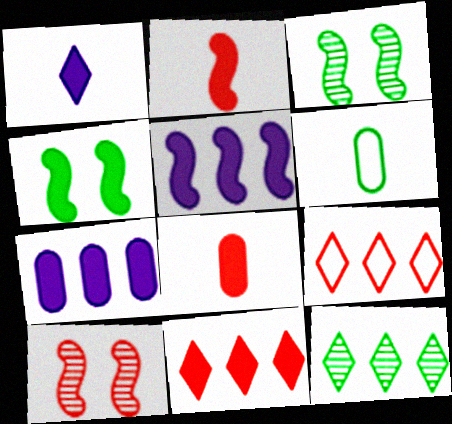[[2, 4, 5], 
[4, 6, 12], 
[8, 9, 10]]